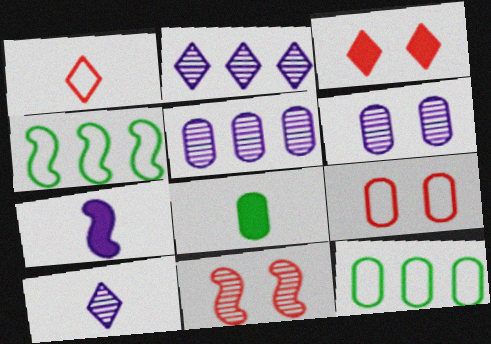[[3, 9, 11], 
[4, 7, 11], 
[5, 8, 9]]